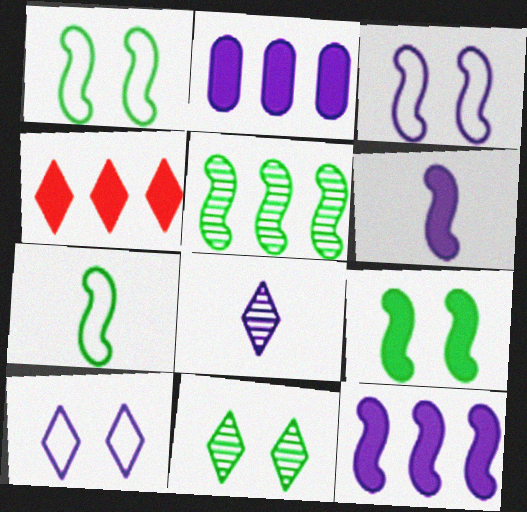[[2, 3, 8], 
[5, 7, 9]]